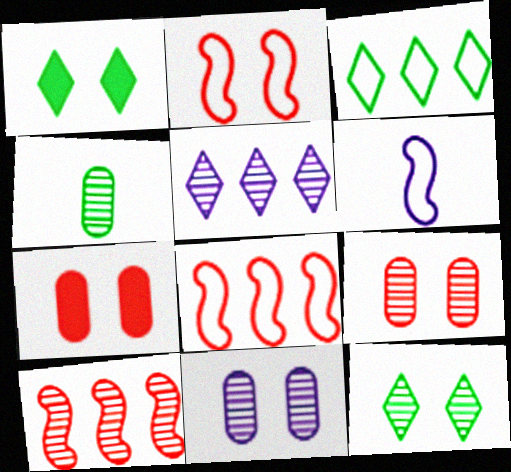[[1, 2, 11]]